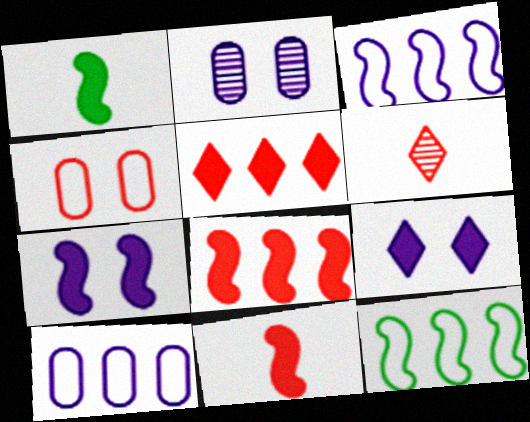[[1, 7, 8], 
[4, 6, 8]]